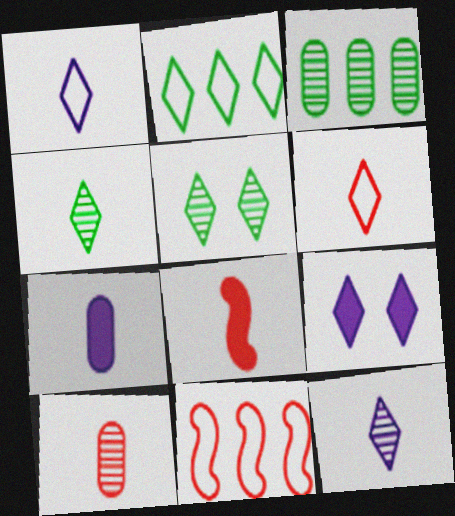[[5, 7, 11], 
[6, 8, 10]]